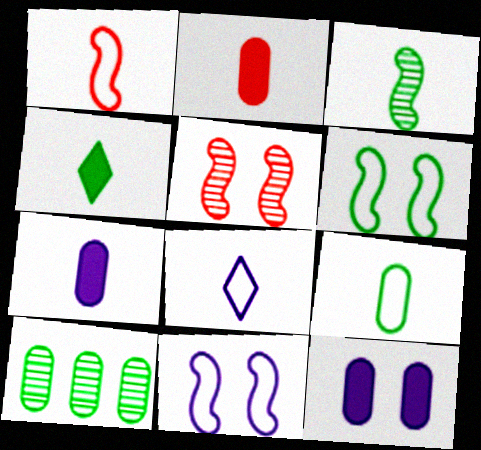[[1, 8, 9], 
[2, 3, 8], 
[3, 4, 9], 
[4, 6, 10]]